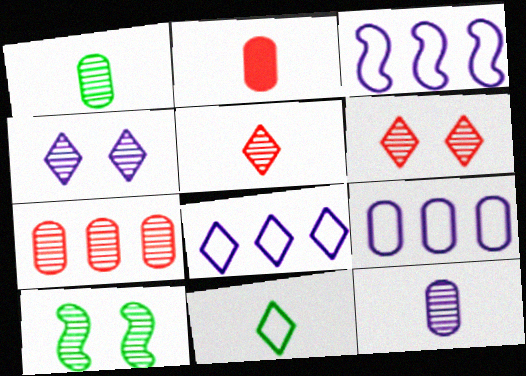[[2, 8, 10], 
[3, 8, 9]]